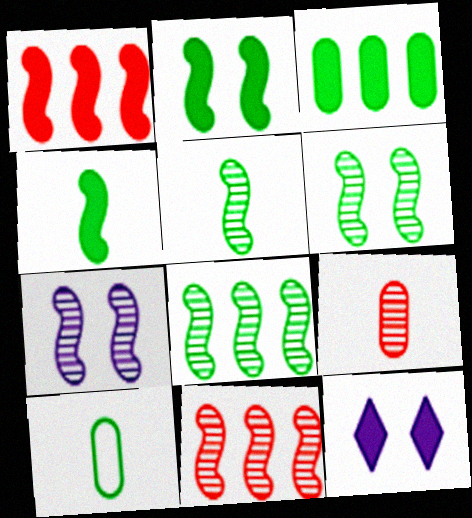[[5, 6, 8], 
[5, 7, 11], 
[10, 11, 12]]